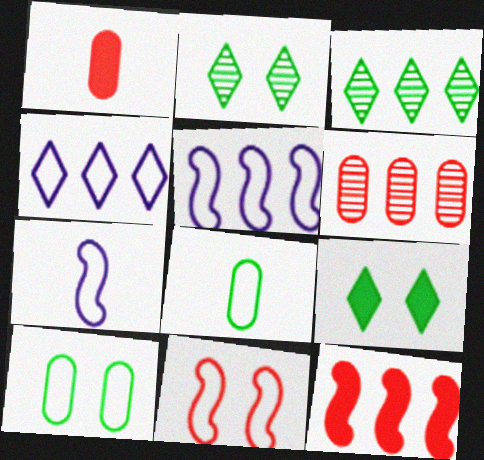[[1, 2, 5], 
[4, 8, 11], 
[6, 7, 9]]